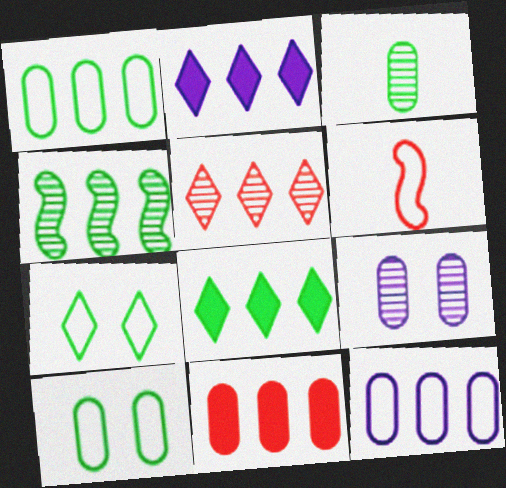[[1, 4, 8], 
[6, 7, 12], 
[6, 8, 9]]